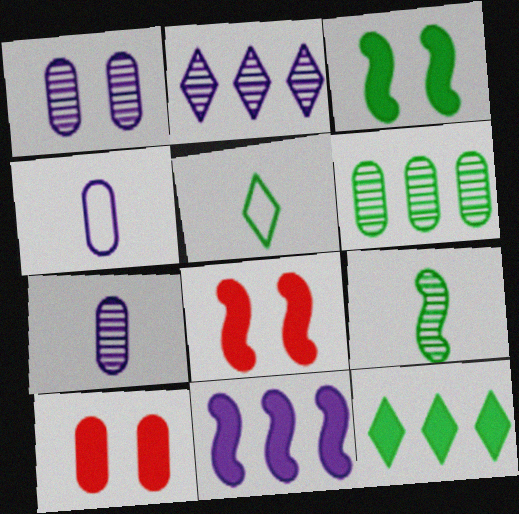[[3, 5, 6], 
[4, 6, 10]]